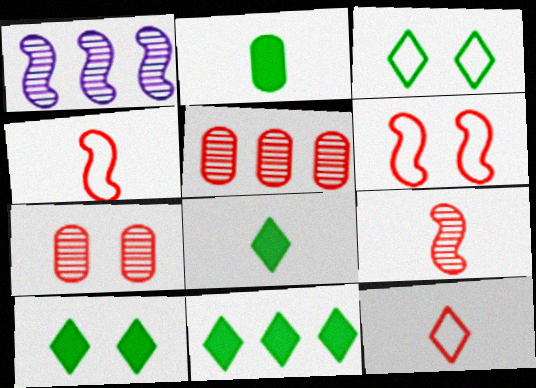[[8, 10, 11]]